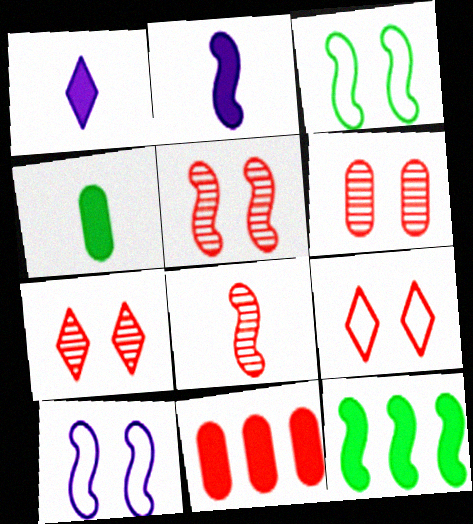[[5, 6, 7], 
[8, 9, 11], 
[8, 10, 12]]